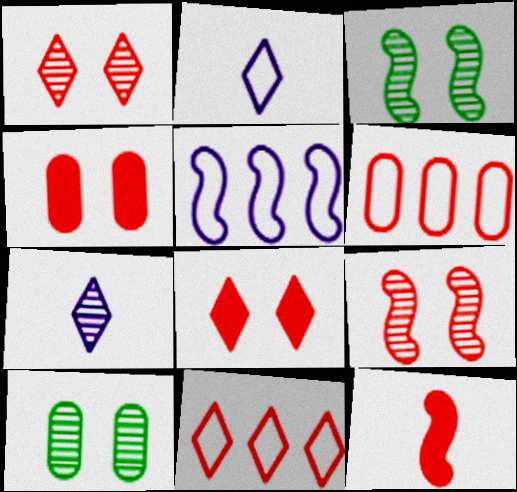[[1, 6, 12], 
[3, 5, 12]]